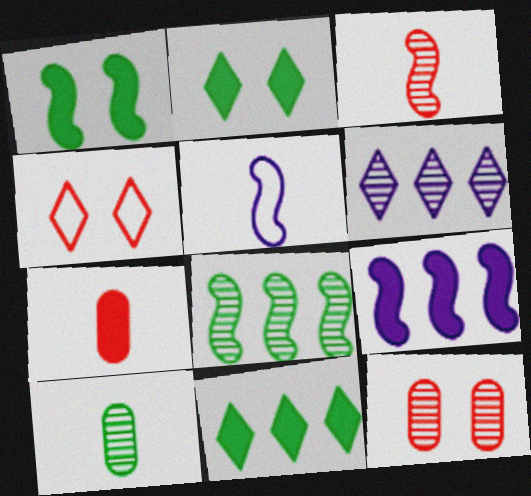[[2, 7, 9], 
[4, 9, 10], 
[5, 11, 12]]